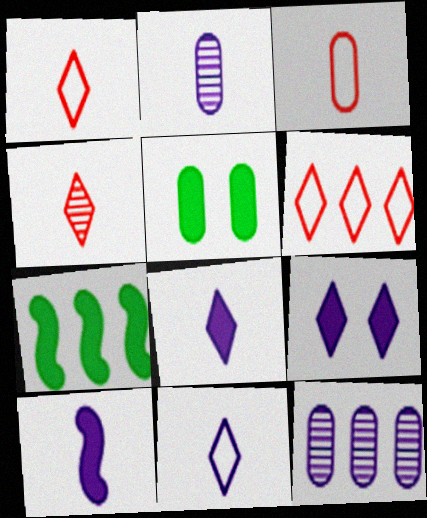[[2, 10, 11], 
[3, 5, 12], 
[6, 7, 12]]